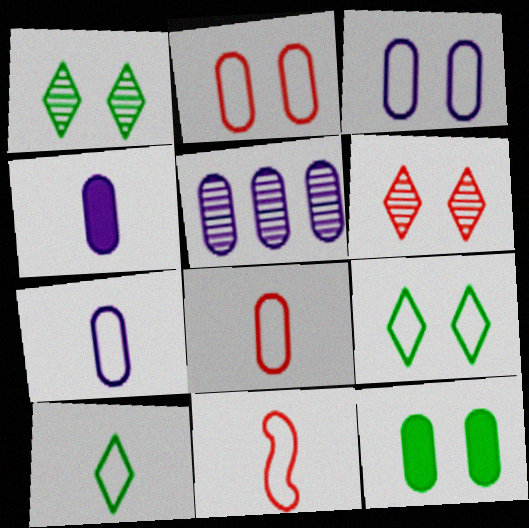[[3, 4, 5], 
[5, 8, 12], 
[7, 10, 11]]